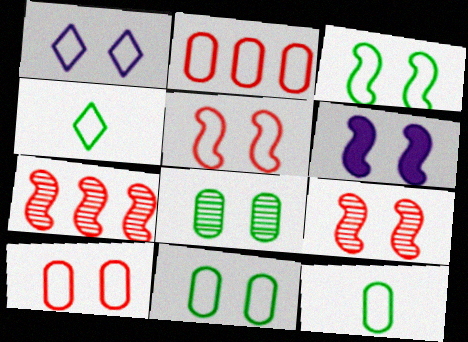[[1, 3, 10], 
[1, 5, 11], 
[3, 6, 9]]